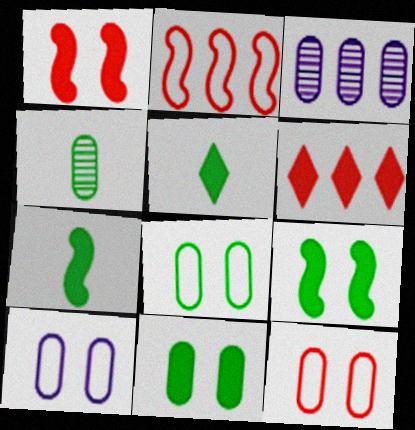[[8, 10, 12]]